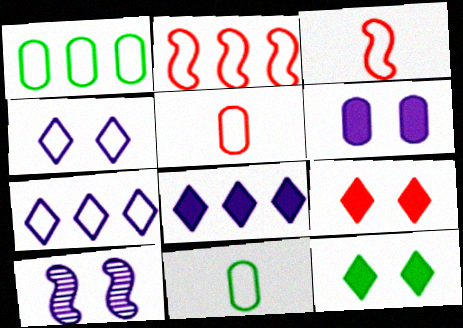[[1, 2, 7], 
[1, 3, 4], 
[2, 4, 11], 
[4, 6, 10]]